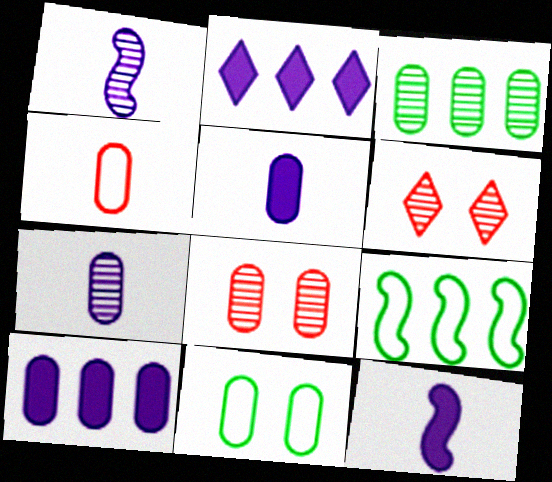[[1, 3, 6], 
[3, 7, 8], 
[5, 6, 9]]